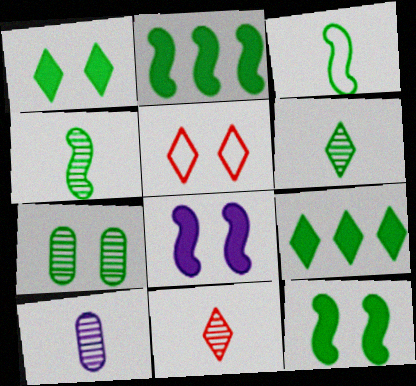[[2, 5, 10], 
[3, 7, 9], 
[4, 10, 11], 
[5, 7, 8]]